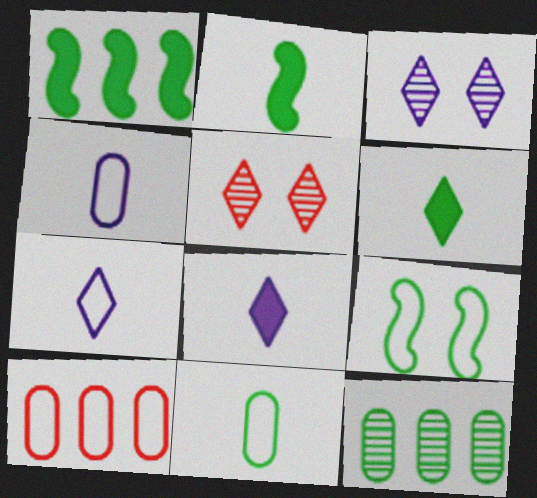[[1, 4, 5], 
[2, 3, 10], 
[6, 9, 12], 
[7, 9, 10]]